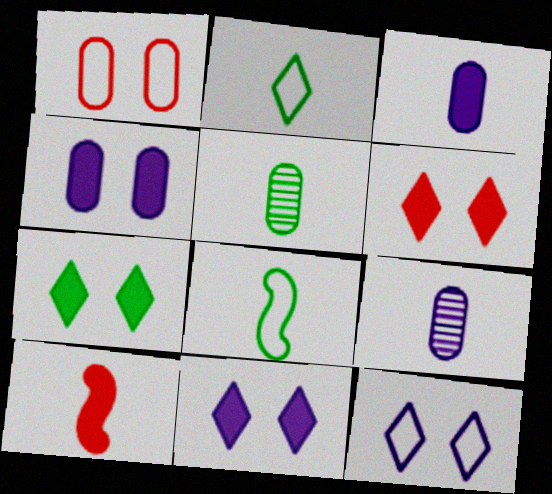[[2, 9, 10], 
[6, 7, 11]]